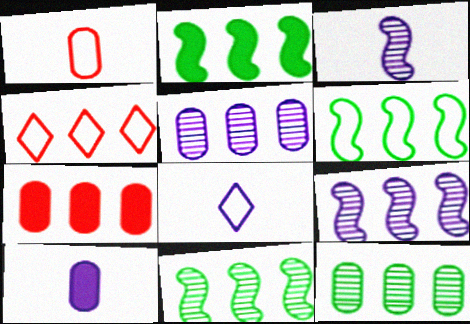[[2, 4, 5], 
[2, 6, 11], 
[3, 8, 10]]